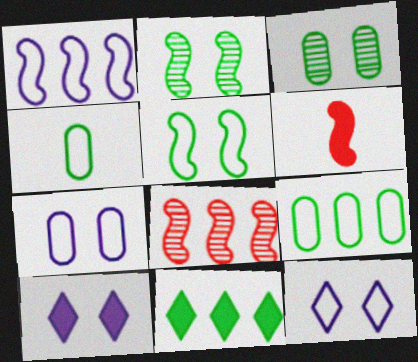[[1, 2, 6], 
[2, 4, 11], 
[4, 8, 10]]